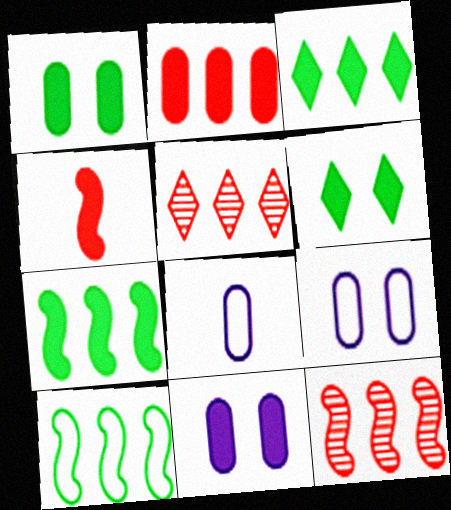[[3, 4, 11], 
[6, 8, 12]]